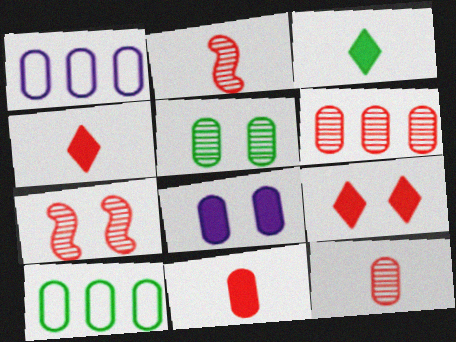[[1, 3, 7], 
[1, 5, 11], 
[8, 10, 12]]